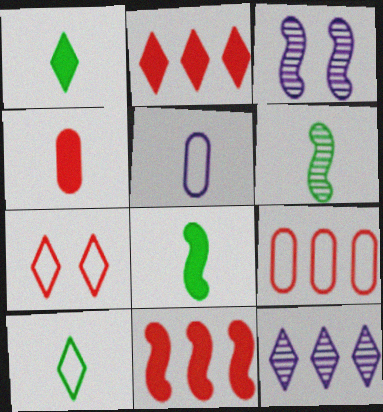[[1, 3, 9], 
[1, 7, 12]]